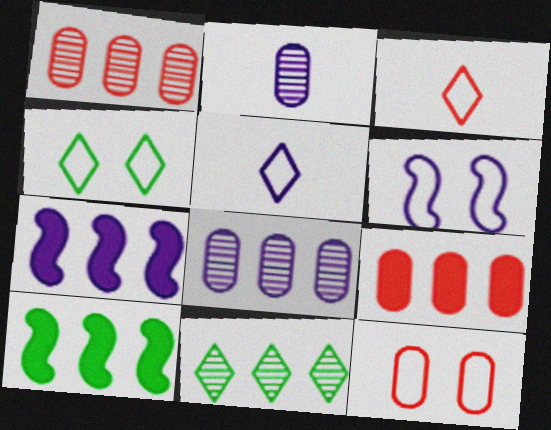[[4, 6, 12]]